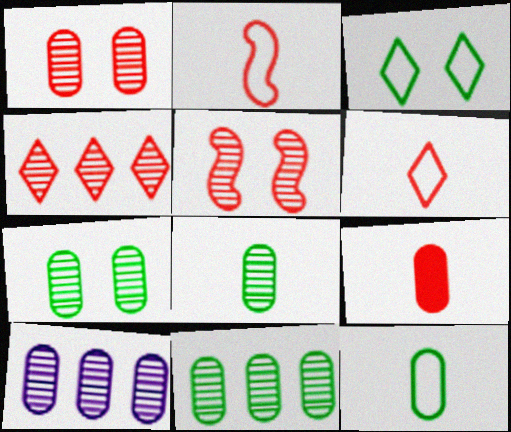[[1, 8, 10], 
[7, 8, 11]]